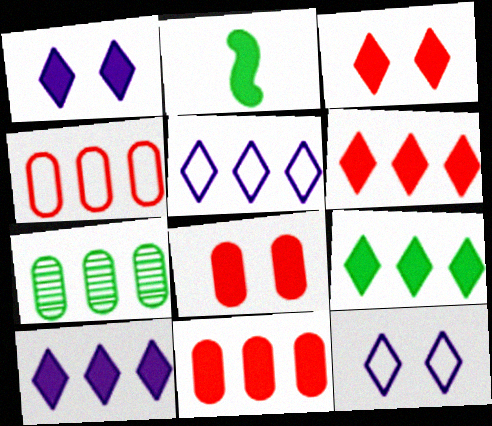[[1, 2, 11], 
[2, 8, 10], 
[6, 9, 10]]